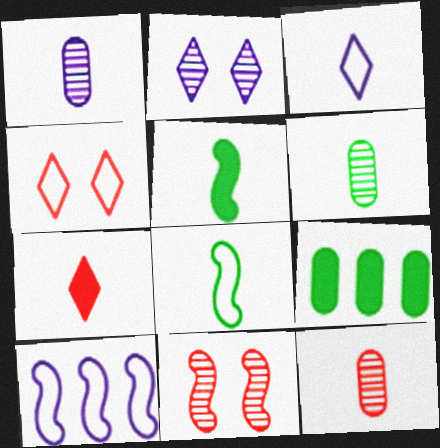[[1, 6, 12], 
[1, 7, 8], 
[3, 5, 12], 
[3, 9, 11], 
[5, 10, 11]]